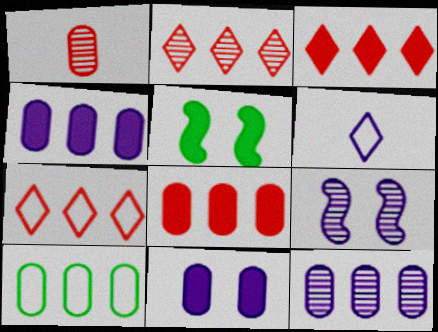[[1, 10, 11], 
[2, 3, 7], 
[4, 6, 9], 
[8, 10, 12]]